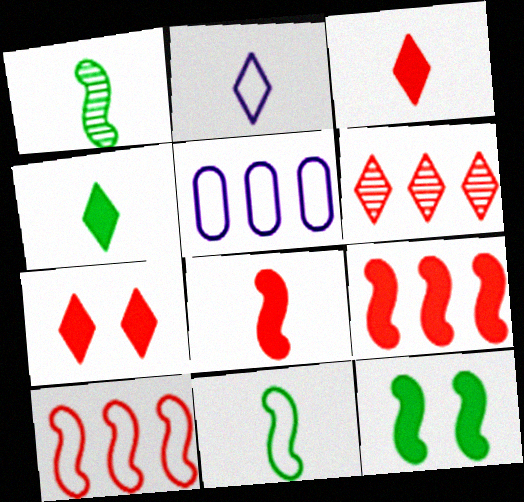[[1, 5, 7]]